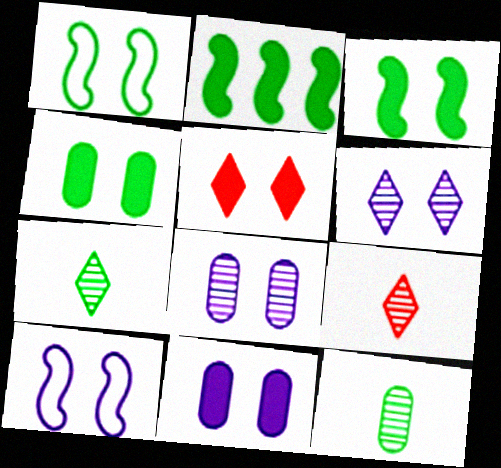[[1, 5, 8], 
[3, 5, 11], 
[6, 10, 11]]